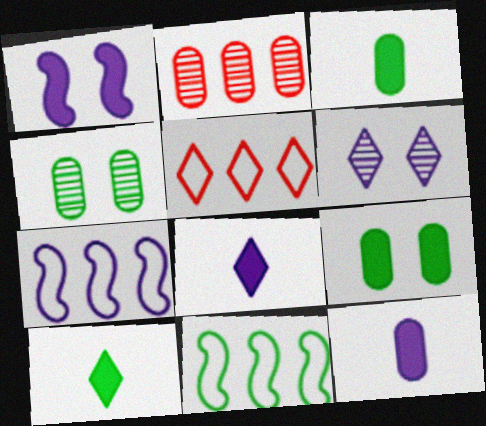[[4, 10, 11], 
[5, 6, 10], 
[6, 7, 12]]